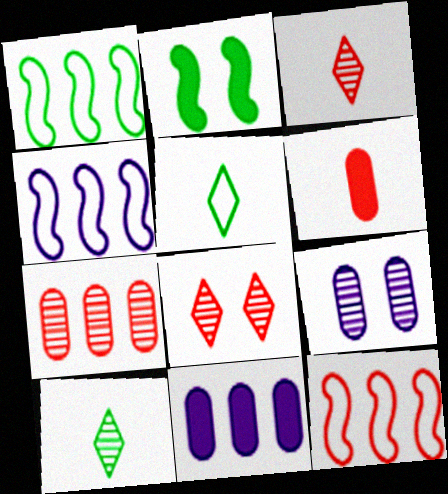[[1, 4, 12], 
[6, 8, 12]]